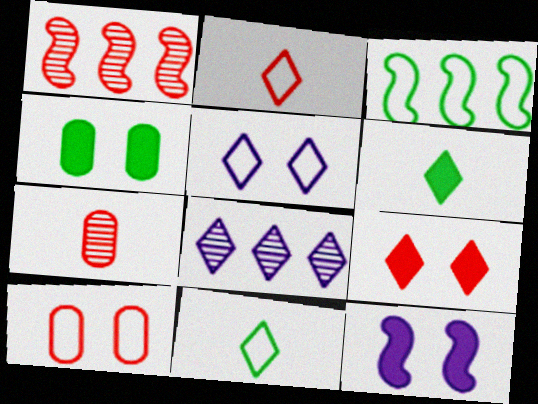[[4, 9, 12], 
[8, 9, 11]]